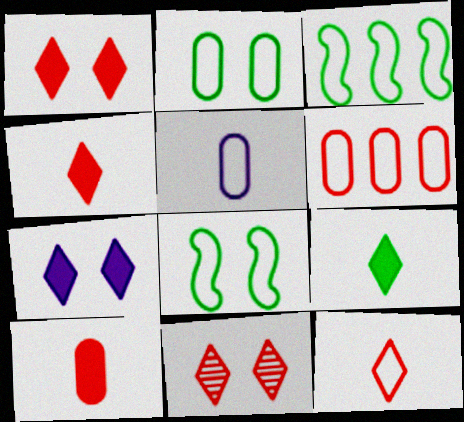[[2, 5, 6]]